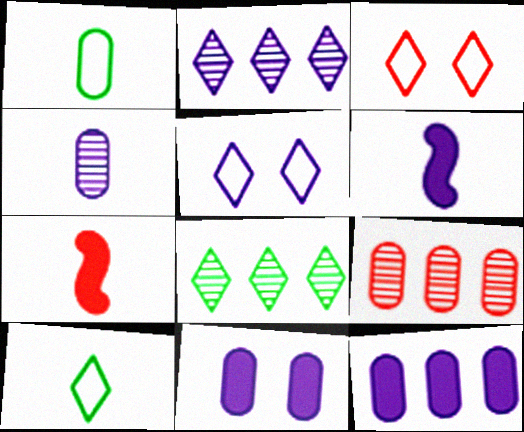[[1, 9, 11], 
[3, 7, 9], 
[4, 7, 10]]